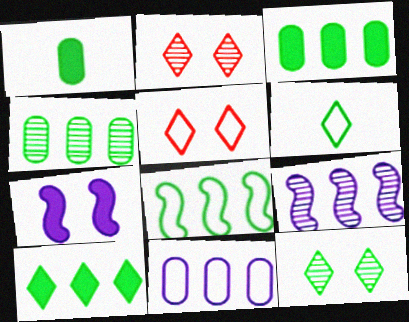[[1, 5, 9], 
[1, 8, 12], 
[4, 8, 10], 
[6, 10, 12]]